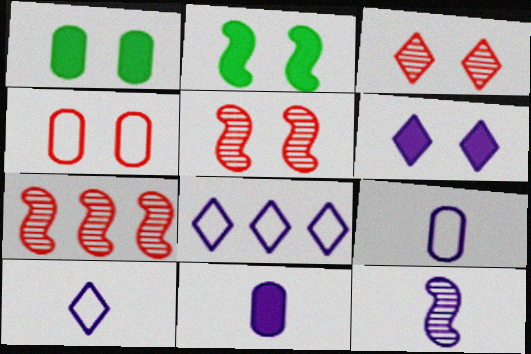[[1, 7, 10], 
[10, 11, 12]]